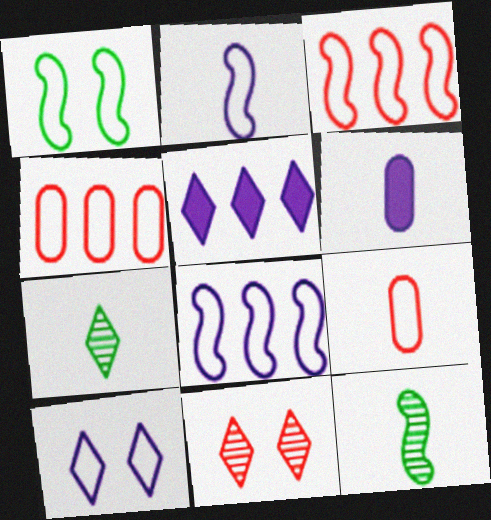[[1, 2, 3]]